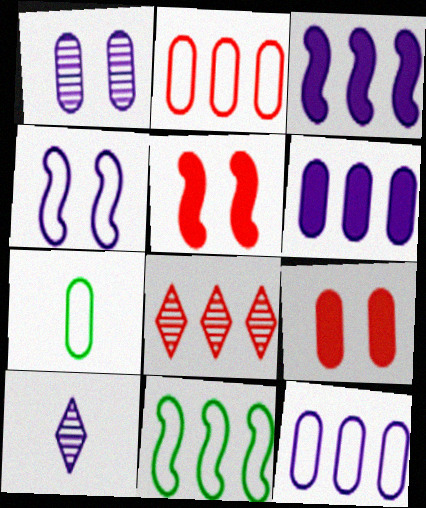[[4, 6, 10], 
[6, 8, 11], 
[9, 10, 11]]